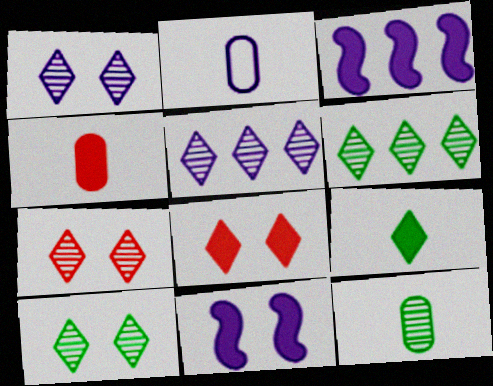[[1, 2, 3], 
[1, 7, 10], 
[2, 4, 12], 
[2, 5, 11]]